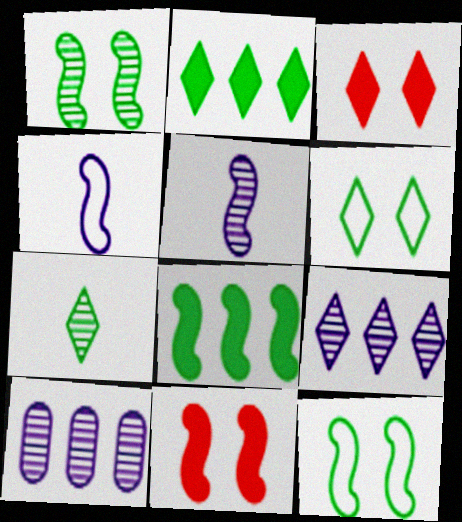[[2, 6, 7]]